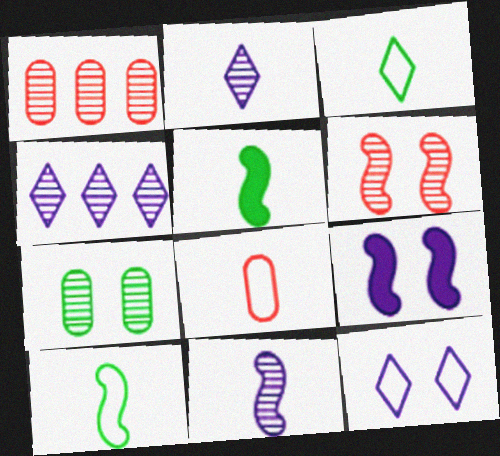[[1, 3, 9], 
[1, 5, 12], 
[2, 5, 8]]